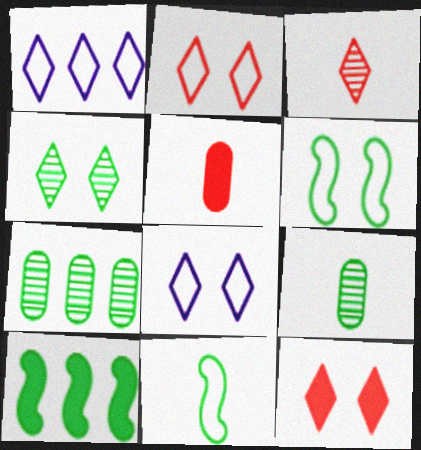[[4, 8, 12]]